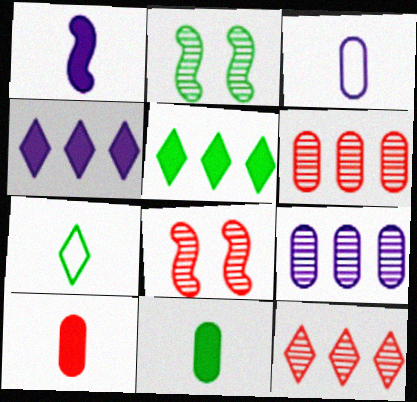[[3, 5, 8]]